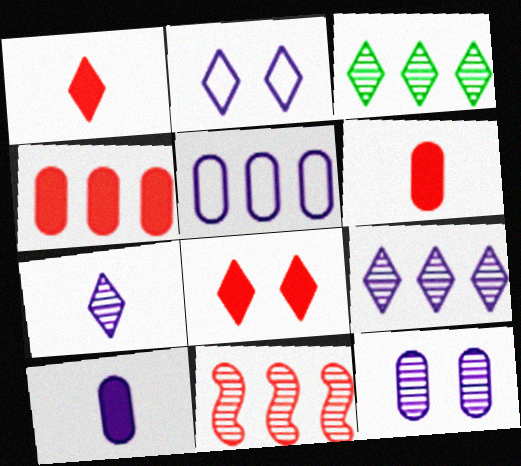[[1, 2, 3], 
[5, 10, 12]]